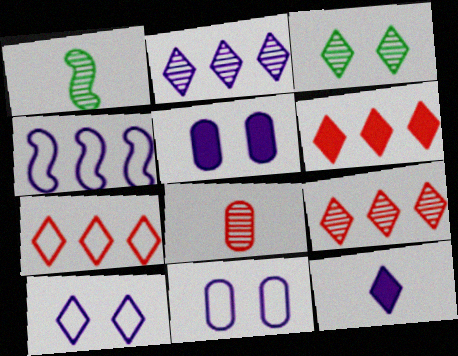[[1, 5, 7], 
[1, 6, 11], 
[2, 10, 12], 
[3, 7, 12], 
[6, 7, 9]]